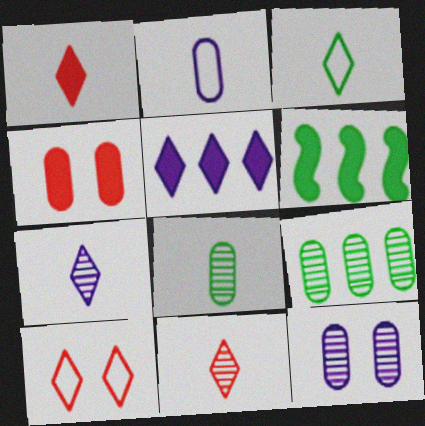[[1, 3, 7], 
[2, 4, 9]]